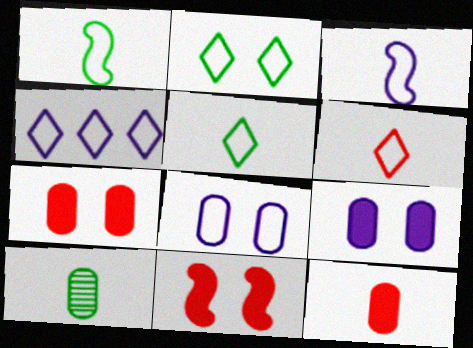[[2, 4, 6], 
[3, 4, 8], 
[4, 10, 11]]